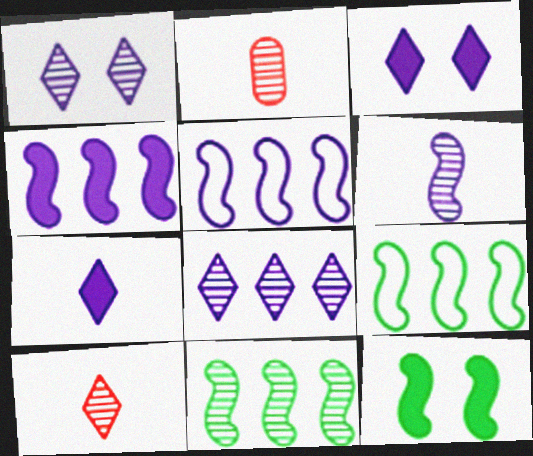[[1, 2, 11], 
[2, 3, 9]]